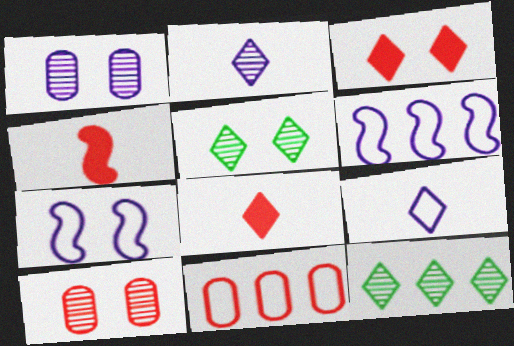[[3, 9, 12]]